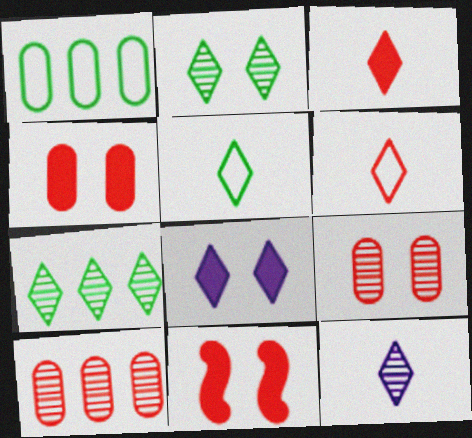[[1, 11, 12], 
[3, 5, 12], 
[6, 7, 8], 
[6, 10, 11]]